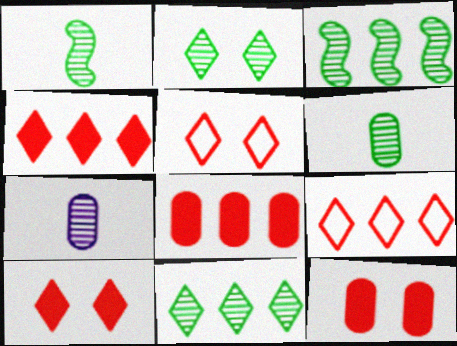[[2, 3, 6]]